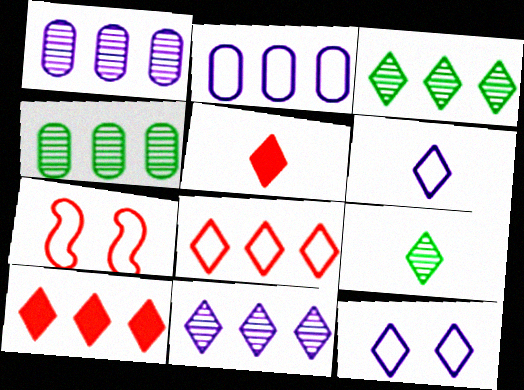[[3, 5, 12], 
[5, 6, 9], 
[9, 10, 12]]